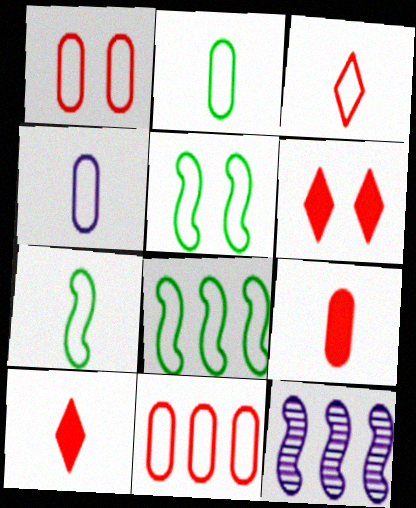[[2, 6, 12], 
[3, 4, 7], 
[5, 7, 8]]